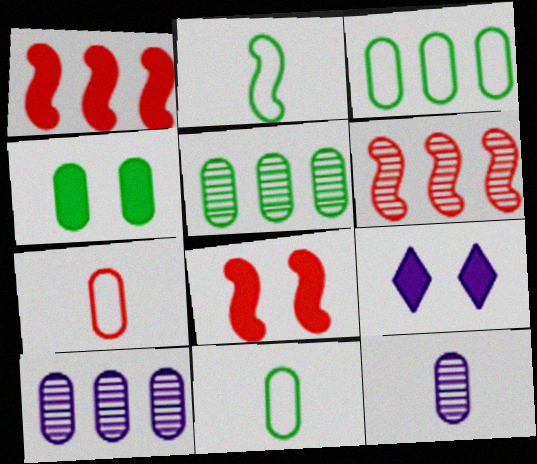[[4, 5, 11], 
[4, 7, 10], 
[4, 8, 9], 
[6, 9, 11]]